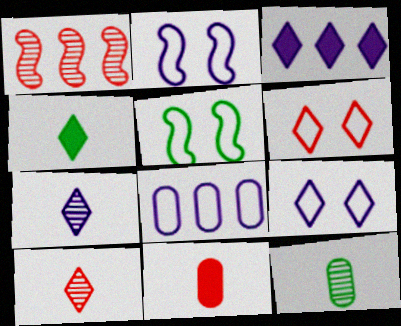[[1, 6, 11], 
[3, 7, 9]]